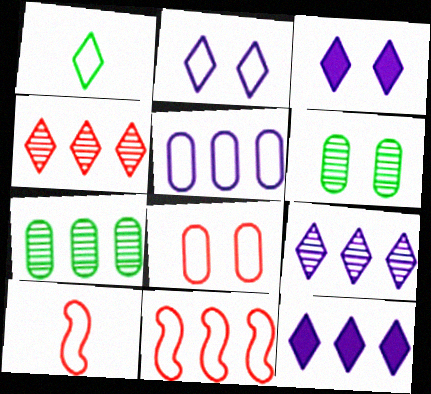[[1, 3, 4], 
[3, 7, 10], 
[6, 10, 12], 
[7, 11, 12]]